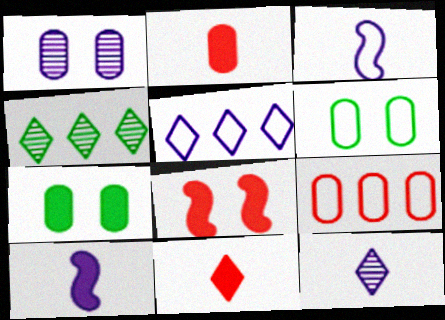[[1, 5, 10]]